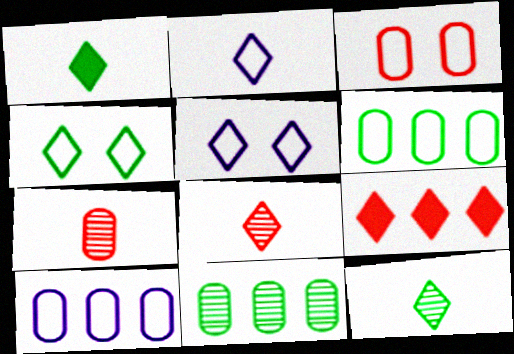[[1, 2, 8], 
[5, 9, 12]]